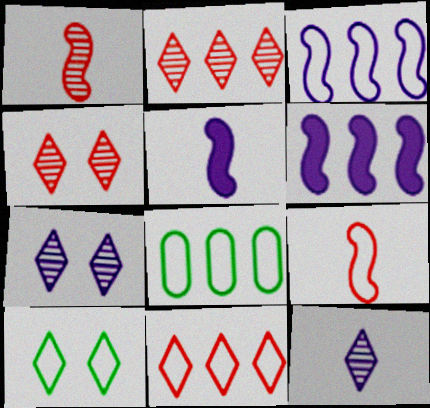[[2, 6, 8], 
[3, 8, 11], 
[4, 5, 8]]